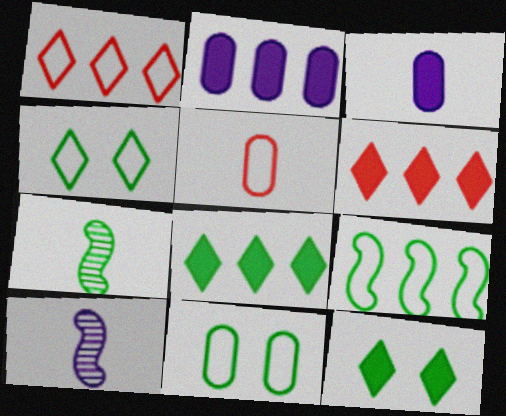[[6, 10, 11], 
[7, 8, 11]]